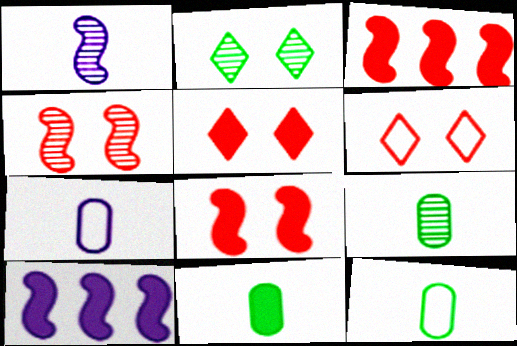[[2, 3, 7], 
[5, 10, 11], 
[6, 9, 10], 
[9, 11, 12]]